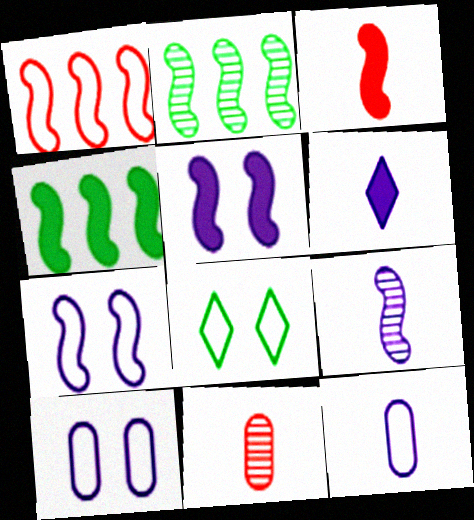[[1, 8, 12], 
[2, 3, 7], 
[3, 4, 5], 
[6, 9, 12]]